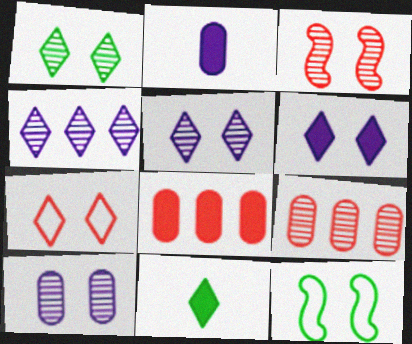[[1, 3, 10], 
[1, 6, 7], 
[4, 7, 11]]